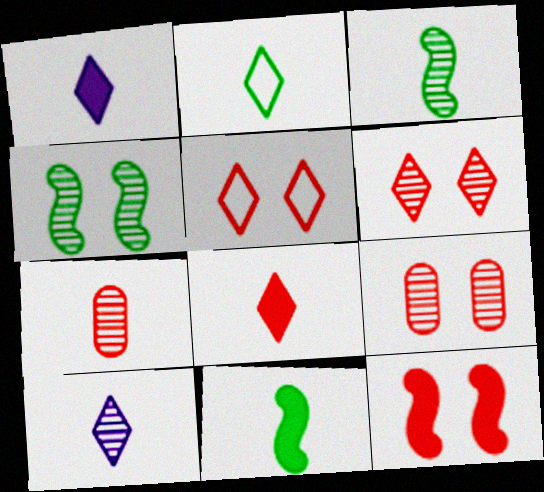[[2, 8, 10], 
[3, 7, 10], 
[5, 9, 12]]